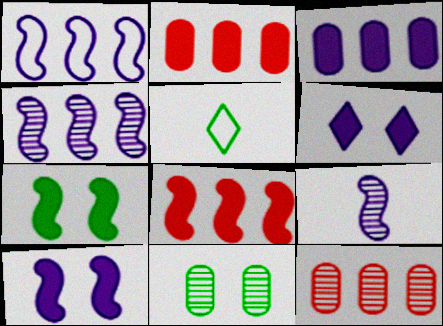[[1, 9, 10], 
[5, 10, 12]]